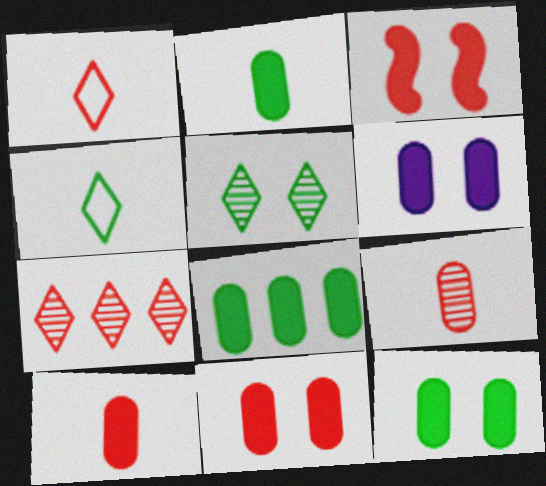[[2, 8, 12], 
[6, 8, 10], 
[6, 11, 12]]